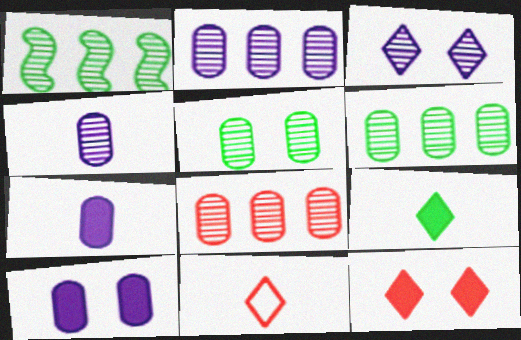[[1, 10, 11], 
[2, 6, 8], 
[4, 5, 8]]